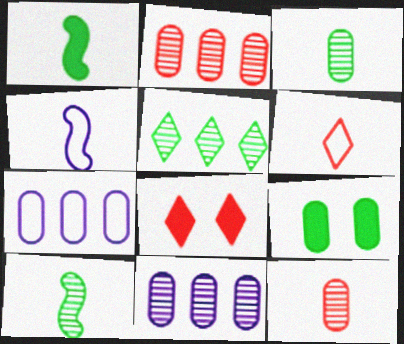[[7, 8, 10], 
[7, 9, 12]]